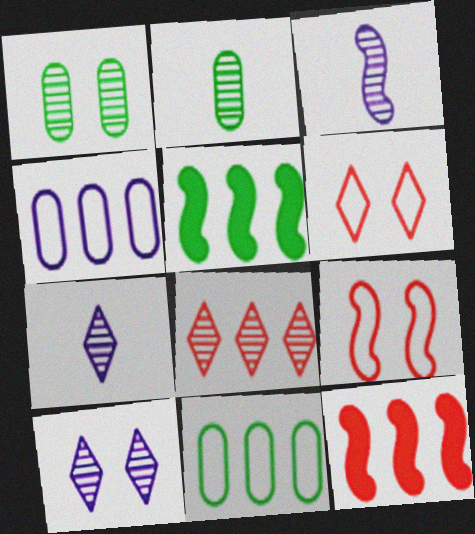[[1, 3, 8], 
[3, 5, 9], 
[4, 5, 8]]